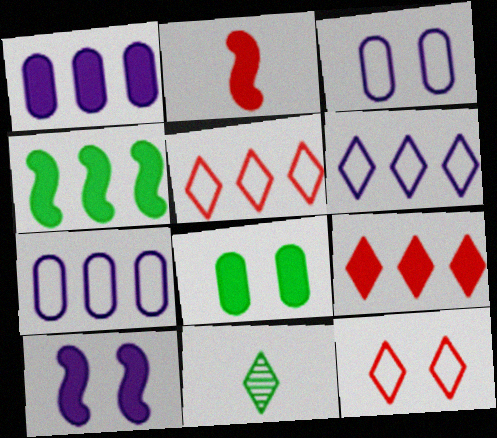[[1, 4, 9], 
[2, 4, 10]]